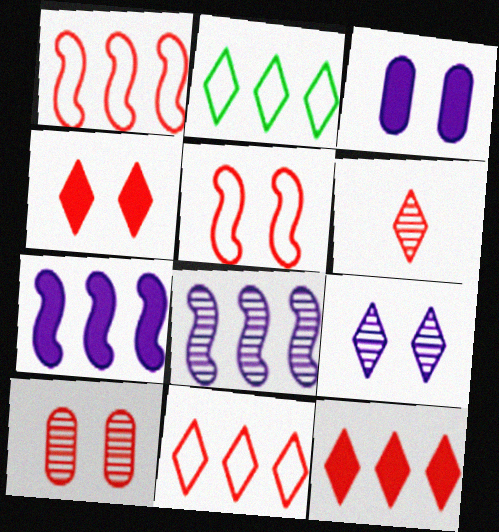[[4, 5, 10], 
[4, 6, 11]]